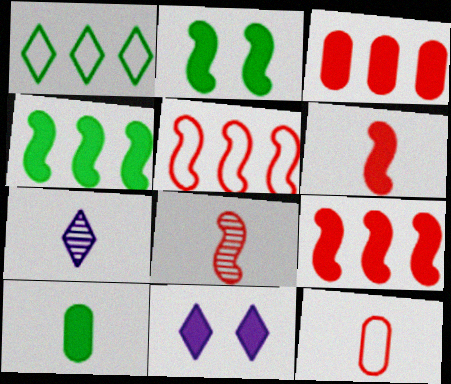[[9, 10, 11]]